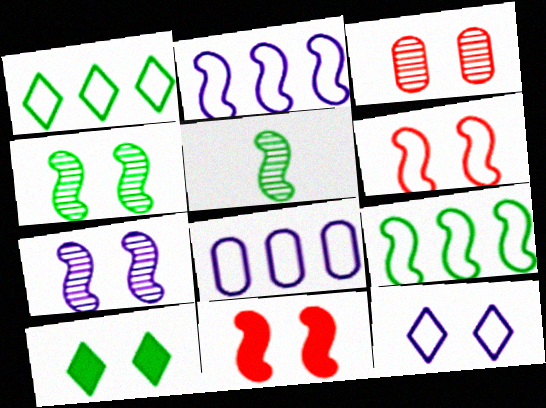[[2, 5, 11]]